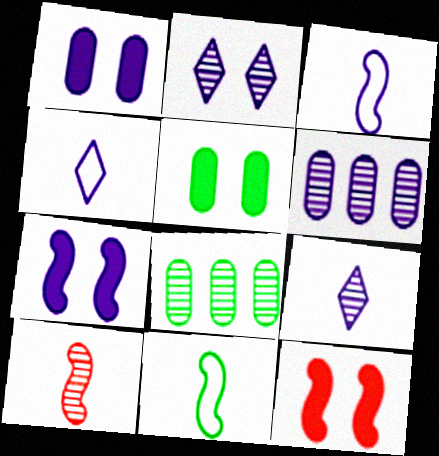[[2, 8, 10], 
[4, 6, 7], 
[4, 8, 12]]